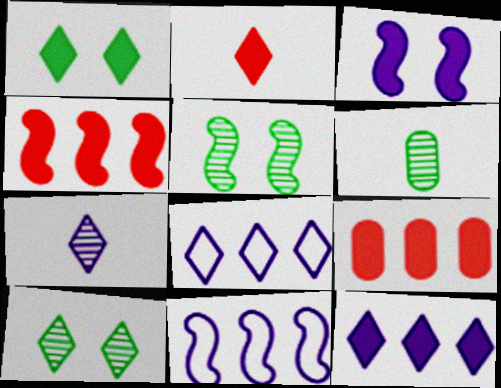[[1, 2, 12], 
[2, 8, 10]]